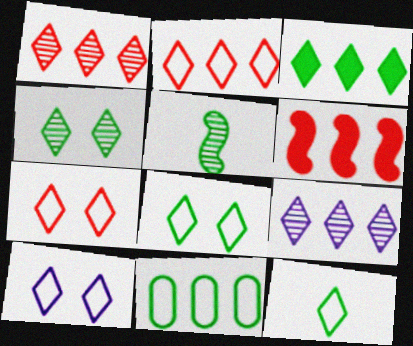[[2, 3, 9], 
[2, 10, 12], 
[3, 4, 12], 
[6, 9, 11], 
[7, 8, 10]]